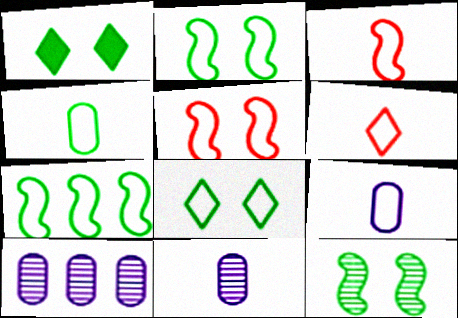[[1, 3, 10], 
[4, 7, 8]]